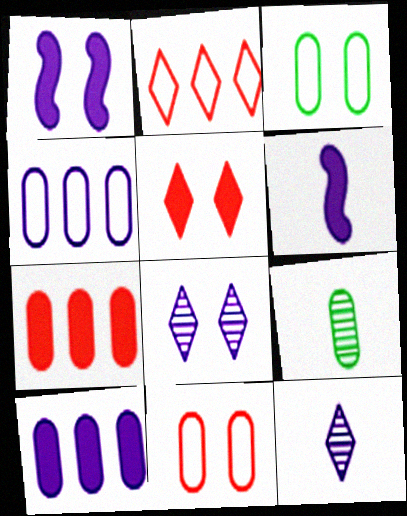[[1, 2, 9], 
[1, 4, 12], 
[4, 6, 8], 
[9, 10, 11]]